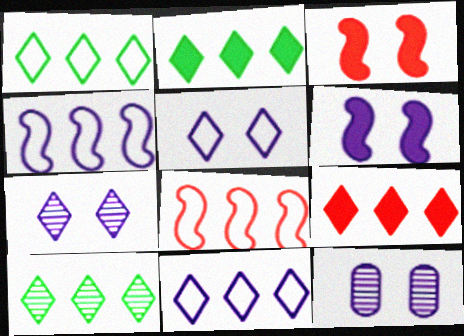[[1, 2, 10], 
[5, 6, 12], 
[9, 10, 11]]